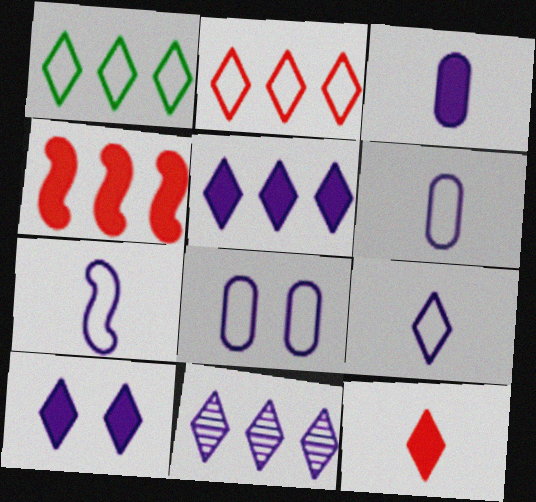[[6, 7, 9], 
[9, 10, 11]]